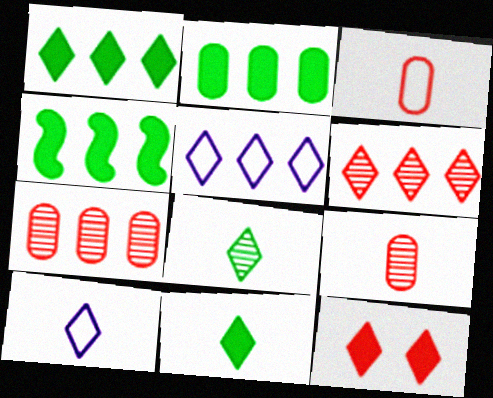[[1, 2, 4], 
[1, 5, 6], 
[4, 5, 7], 
[5, 8, 12]]